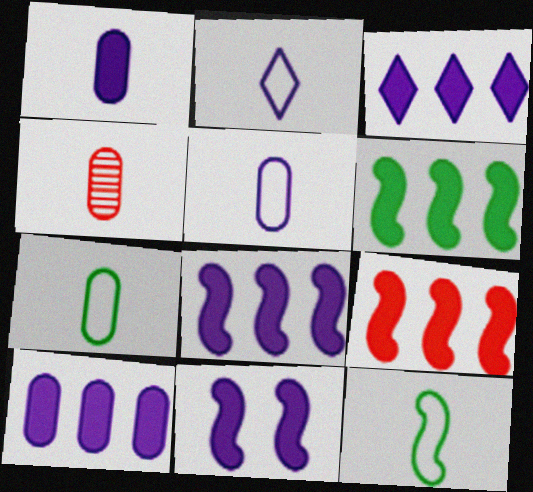[[1, 3, 11], 
[1, 4, 7], 
[3, 8, 10], 
[6, 8, 9]]